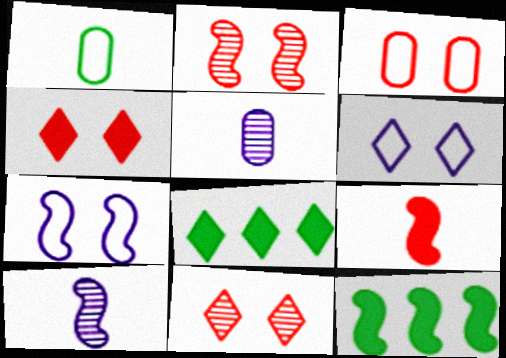[[2, 3, 4], 
[3, 8, 10]]